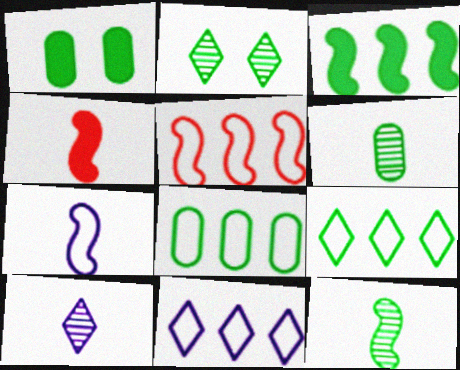[[1, 5, 10], 
[1, 6, 8], 
[1, 9, 12], 
[4, 7, 12], 
[5, 8, 11]]